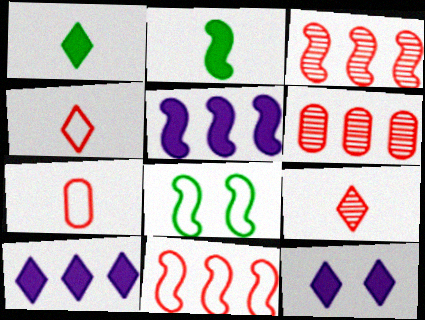[]